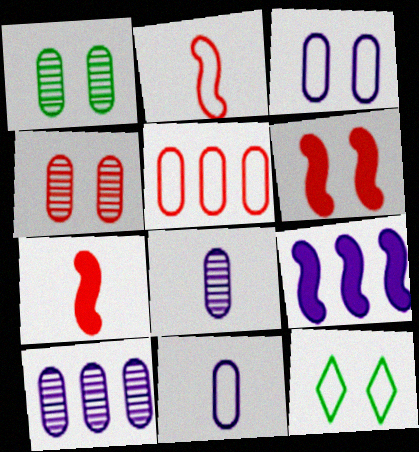[[7, 10, 12]]